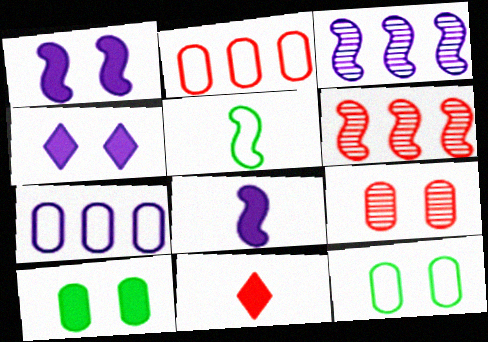[[1, 5, 6], 
[3, 11, 12]]